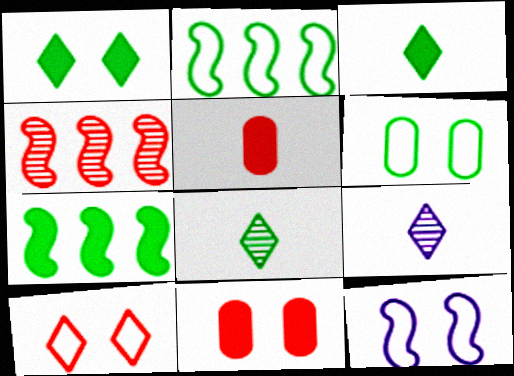[[2, 9, 11], 
[4, 5, 10], 
[6, 7, 8], 
[6, 10, 12]]